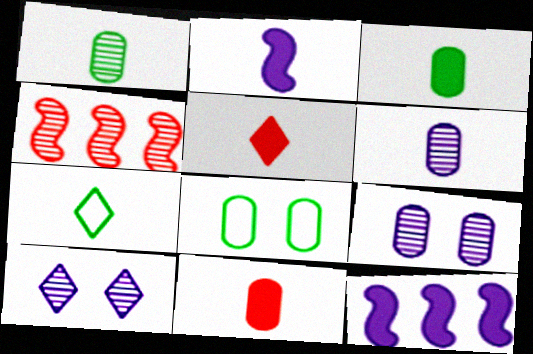[[1, 4, 10], 
[2, 3, 5]]